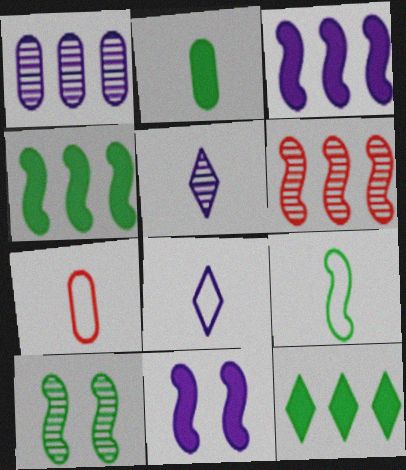[[1, 8, 11], 
[4, 9, 10], 
[6, 9, 11], 
[7, 8, 9]]